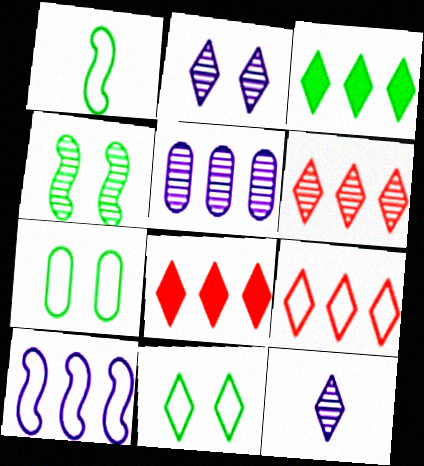[[6, 8, 9], 
[8, 11, 12]]